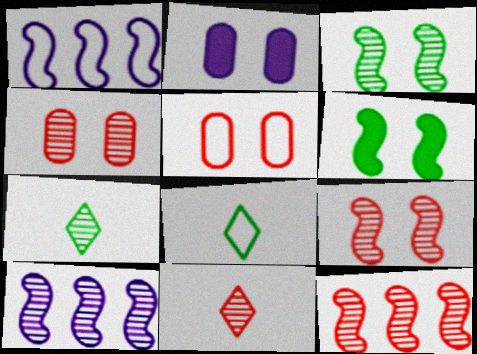[[1, 5, 8], 
[2, 8, 12], 
[4, 7, 10], 
[4, 11, 12]]